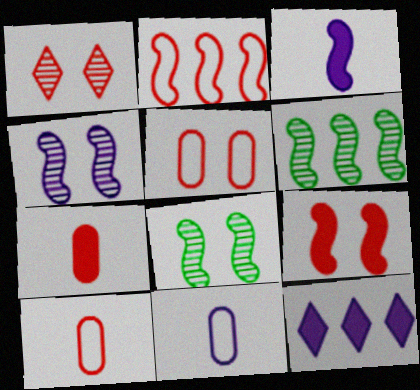[[1, 2, 7], 
[1, 5, 9], 
[2, 3, 8], 
[4, 11, 12], 
[8, 10, 12]]